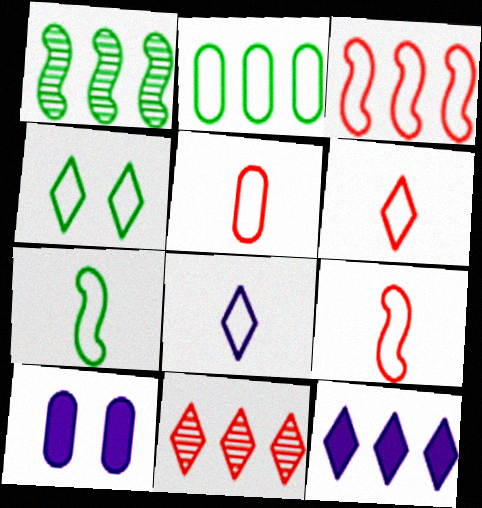[[1, 6, 10], 
[2, 4, 7], 
[5, 6, 9], 
[5, 7, 8], 
[7, 10, 11]]